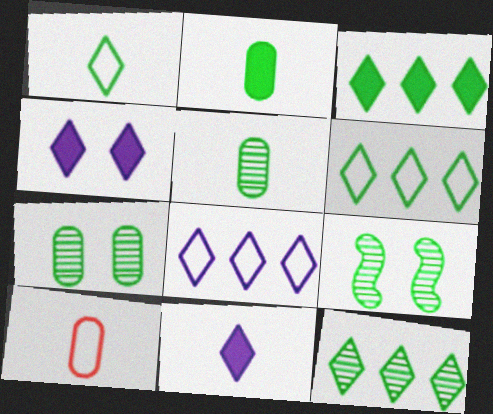[[2, 6, 9], 
[3, 6, 12], 
[5, 9, 12]]